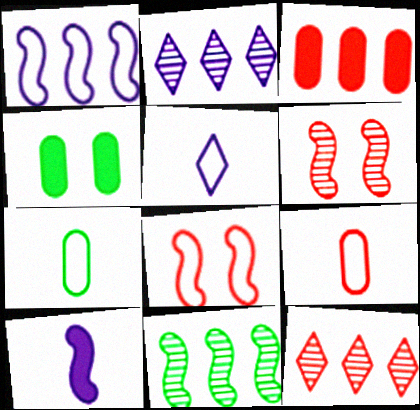[[8, 10, 11]]